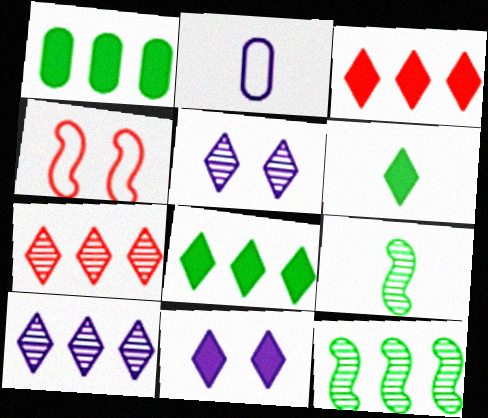[[3, 6, 11]]